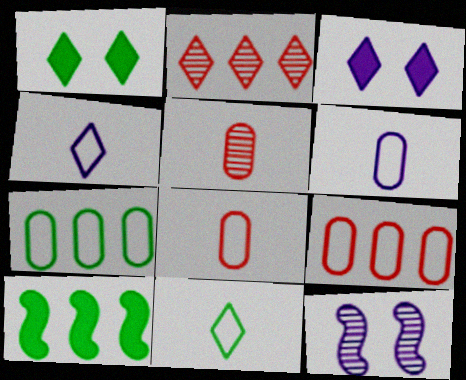[[1, 2, 4], 
[2, 3, 11]]